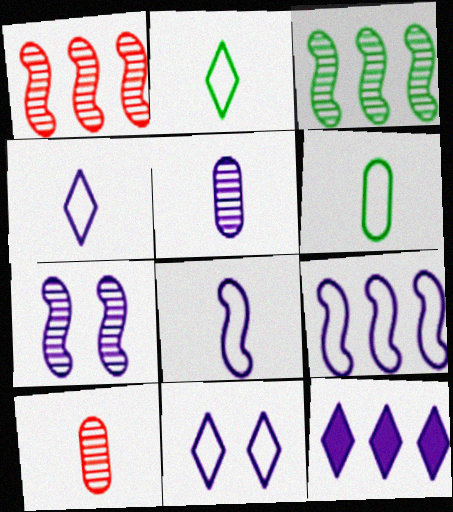[]